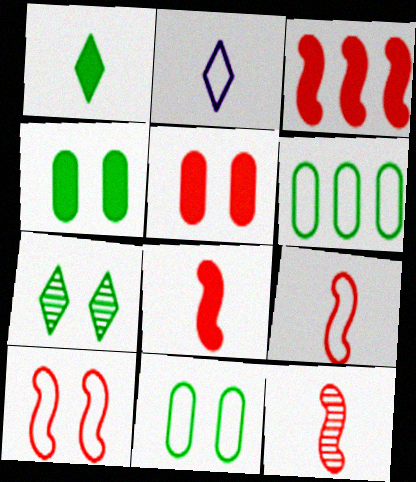[[2, 6, 10], 
[3, 10, 12], 
[8, 9, 12]]